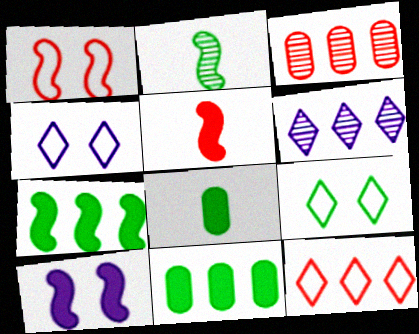[[1, 6, 8], 
[2, 9, 11], 
[5, 7, 10]]